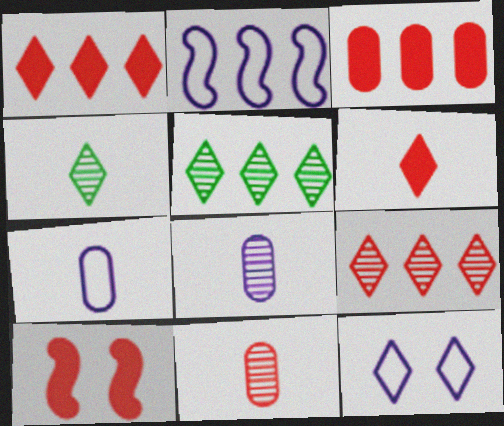[[1, 4, 12], 
[2, 3, 5], 
[2, 7, 12], 
[3, 6, 10], 
[5, 6, 12], 
[5, 7, 10]]